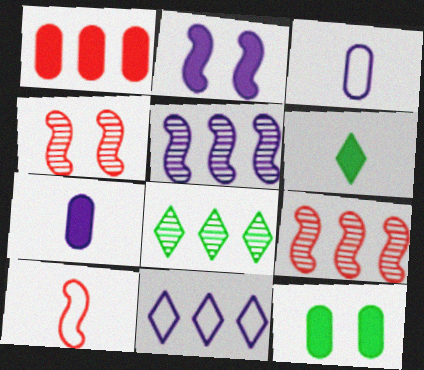[[1, 2, 6], 
[1, 7, 12]]